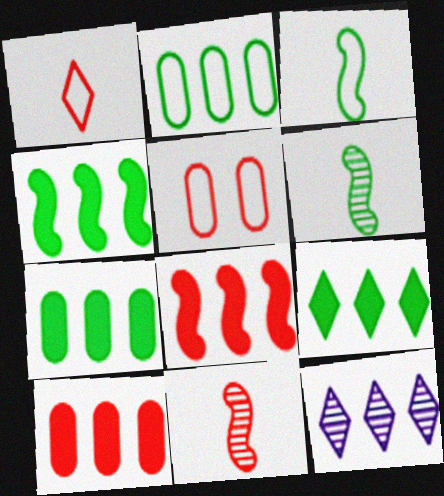[[2, 8, 12], 
[4, 7, 9]]